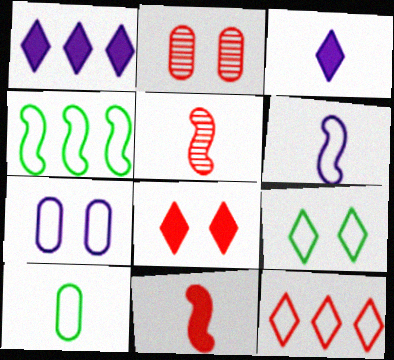[[2, 3, 4], 
[2, 11, 12], 
[3, 5, 10], 
[4, 9, 10]]